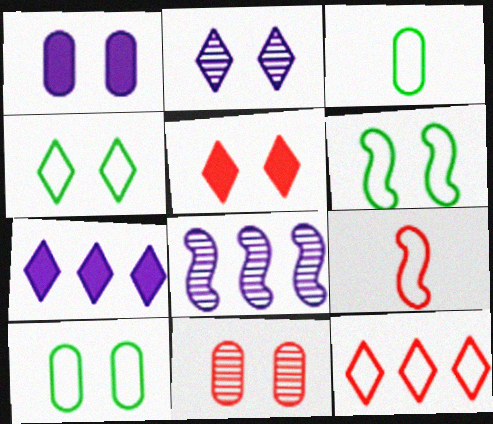[[1, 10, 11], 
[2, 4, 5], 
[3, 5, 8], 
[4, 6, 10]]